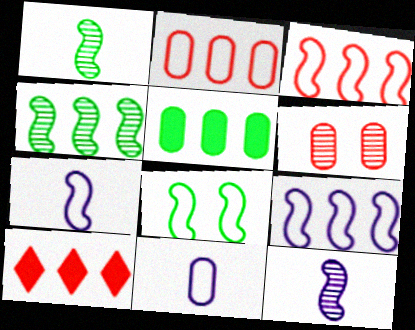[[3, 7, 8], 
[5, 6, 11]]